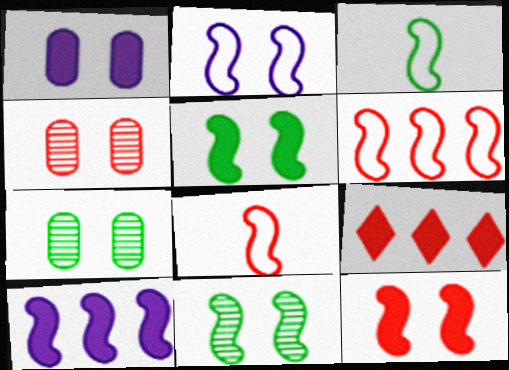[[2, 3, 6], 
[2, 11, 12], 
[4, 8, 9], 
[8, 10, 11]]